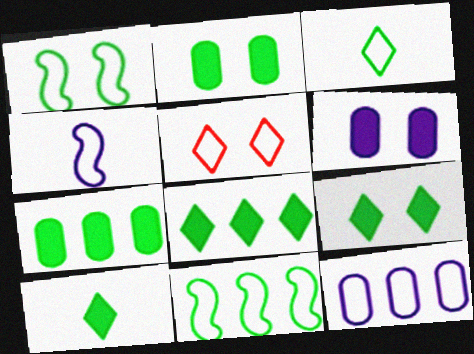[[8, 9, 10]]